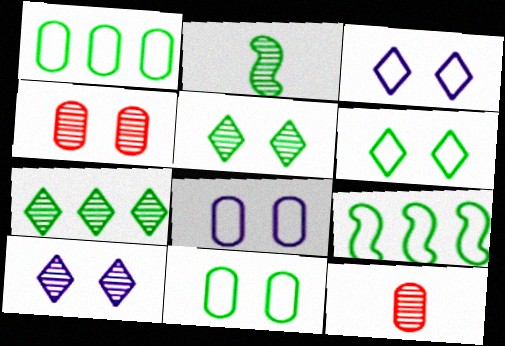[]